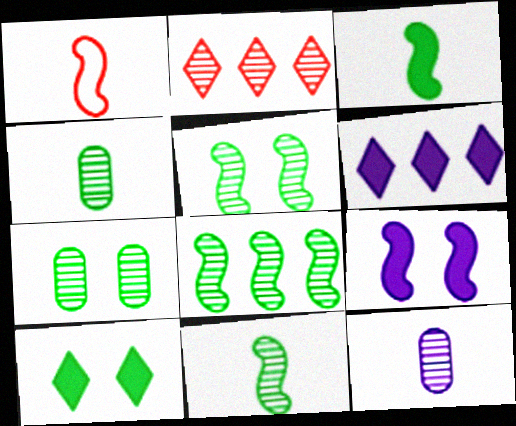[[1, 6, 7], 
[1, 8, 9], 
[2, 5, 12], 
[5, 8, 11]]